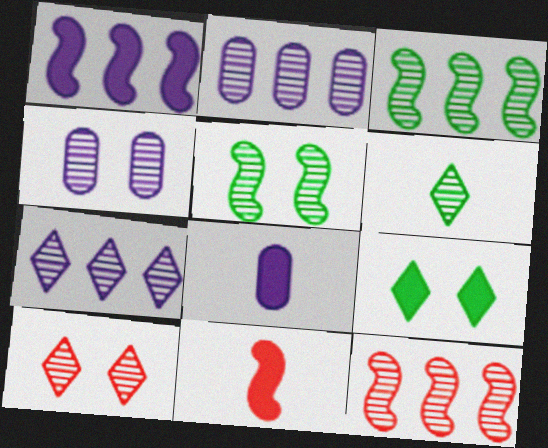[[4, 5, 10], 
[4, 6, 12], 
[6, 7, 10]]